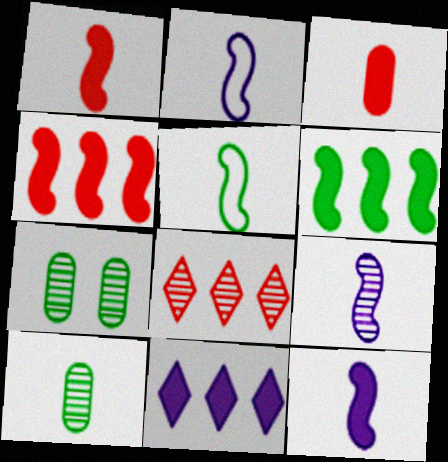[[1, 5, 9], 
[2, 9, 12], 
[7, 8, 9]]